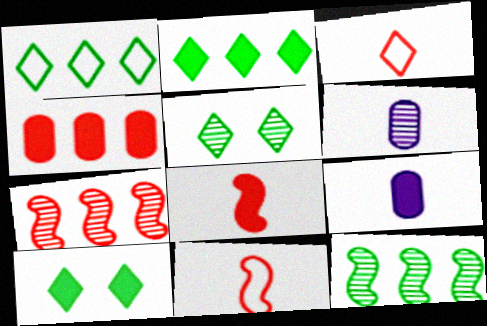[[5, 6, 7]]